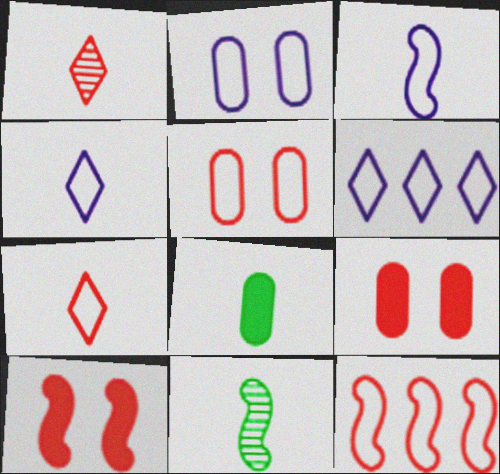[[1, 3, 8], 
[1, 9, 12], 
[2, 3, 6], 
[5, 7, 12], 
[6, 9, 11]]